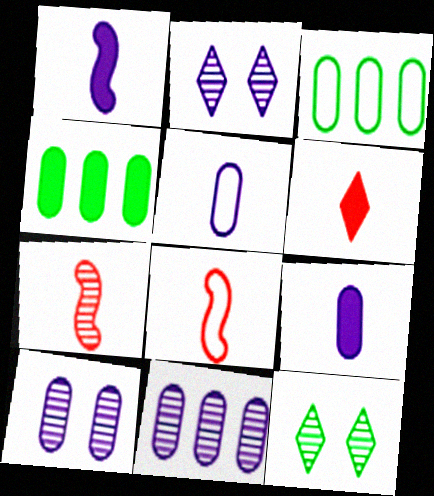[[2, 4, 8], 
[7, 11, 12]]